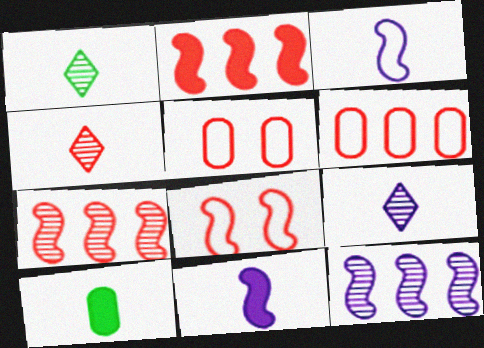[[1, 4, 9], 
[2, 4, 5], 
[3, 4, 10]]